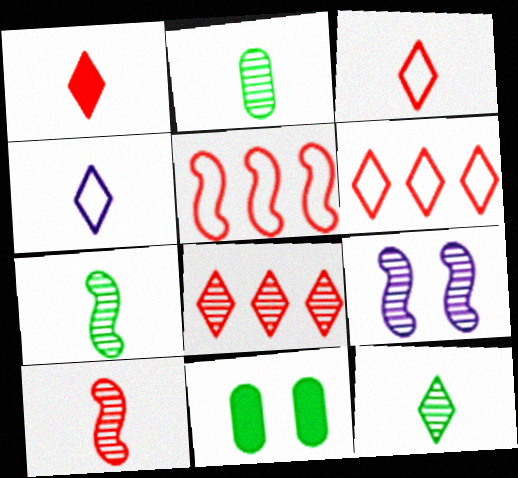[[1, 4, 12], 
[2, 7, 12], 
[2, 8, 9]]